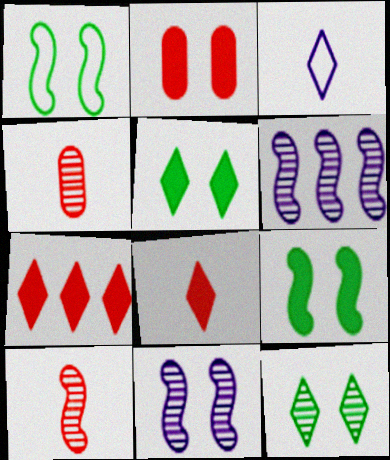[[3, 7, 12], 
[4, 6, 12]]